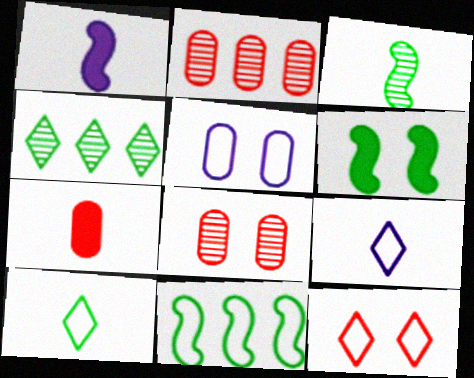[[2, 6, 9], 
[3, 6, 11], 
[3, 7, 9]]